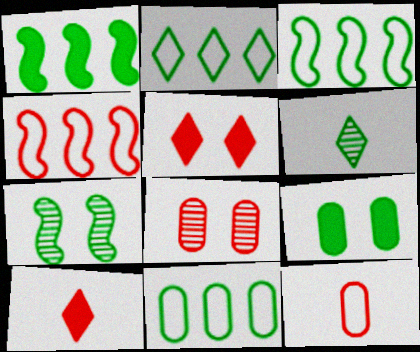[[2, 3, 11], 
[3, 6, 9], 
[4, 8, 10]]